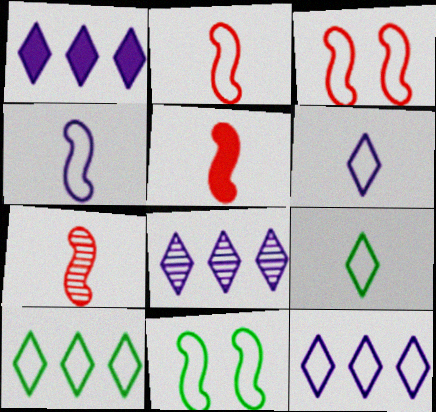[[1, 8, 12], 
[2, 5, 7]]